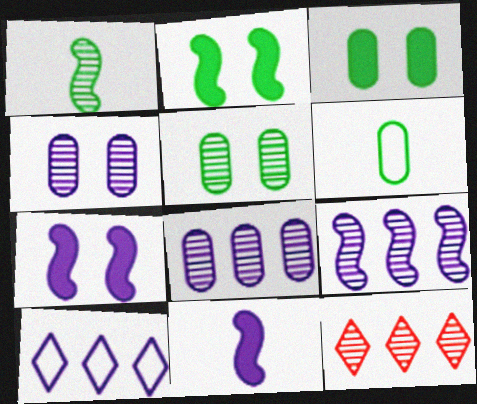[[1, 4, 12], 
[4, 10, 11], 
[6, 7, 12]]